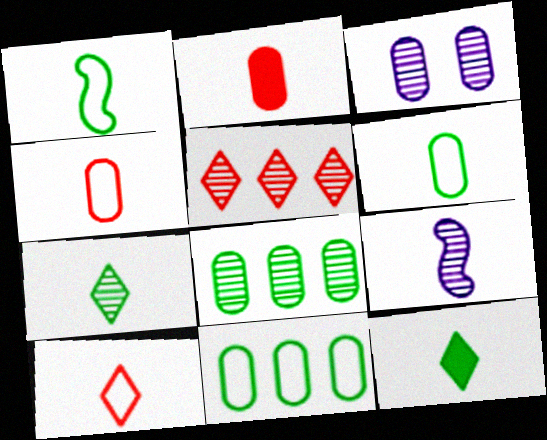[[2, 3, 11], 
[4, 9, 12]]